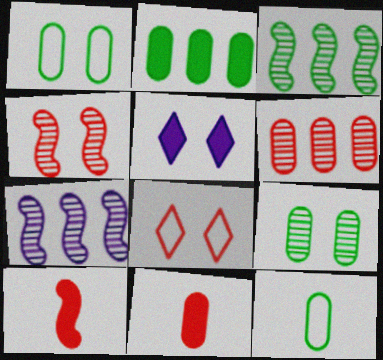[[1, 4, 5], 
[2, 5, 10], 
[2, 9, 12], 
[6, 8, 10]]